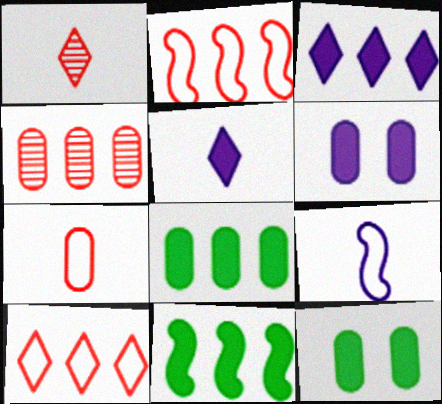[]